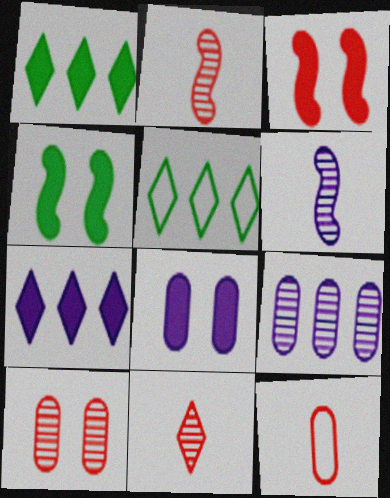[[2, 5, 8]]